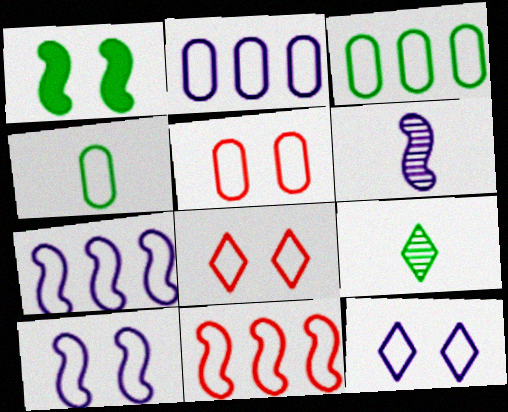[[1, 3, 9], 
[1, 6, 11], 
[2, 4, 5], 
[4, 7, 8], 
[4, 11, 12]]